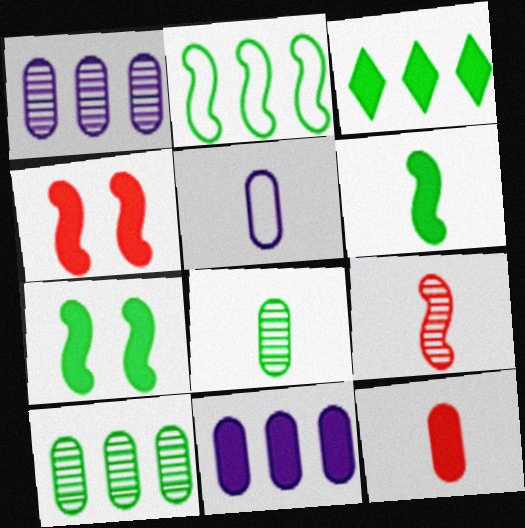[[2, 3, 10], 
[5, 8, 12]]